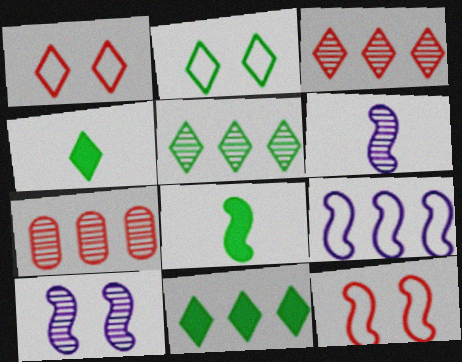[[2, 4, 5], 
[7, 9, 11]]